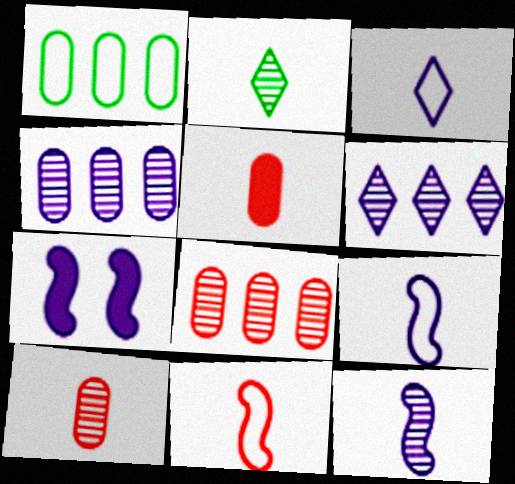[[2, 5, 9], 
[2, 10, 12], 
[3, 4, 7]]